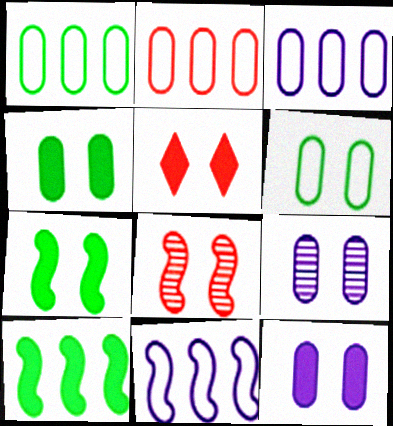[[1, 2, 3], 
[5, 7, 12]]